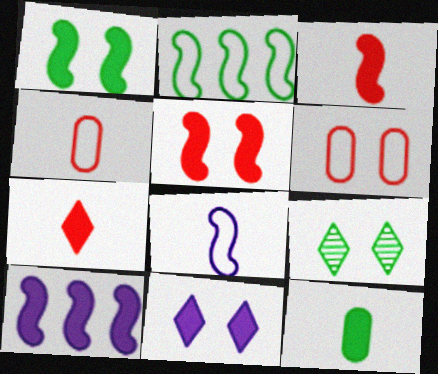[[1, 3, 10], 
[2, 9, 12], 
[4, 9, 10]]